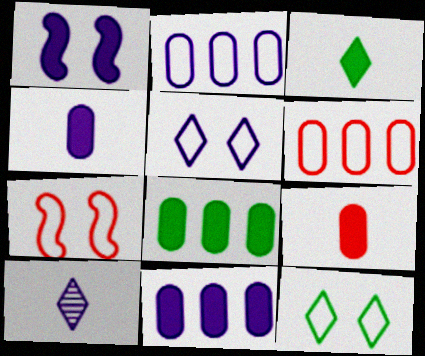[[1, 2, 10], 
[7, 8, 10]]